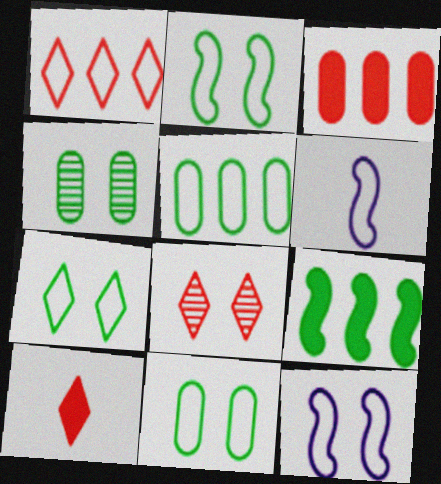[[1, 6, 11], 
[1, 8, 10], 
[2, 7, 11]]